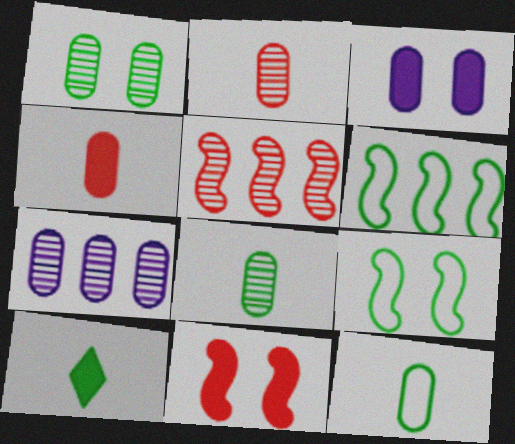[[1, 2, 7], 
[1, 6, 10]]